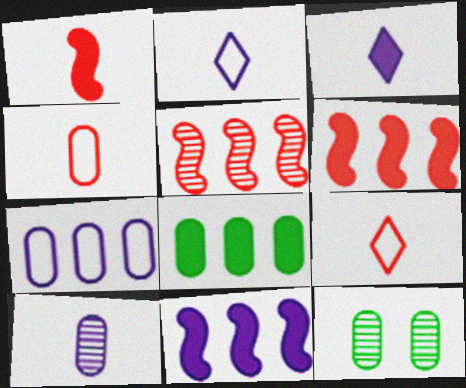[[2, 6, 12], 
[9, 11, 12]]